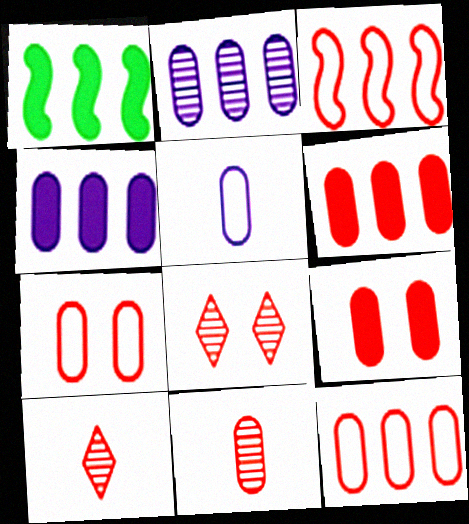[[1, 5, 8], 
[3, 9, 10], 
[6, 7, 11], 
[9, 11, 12]]